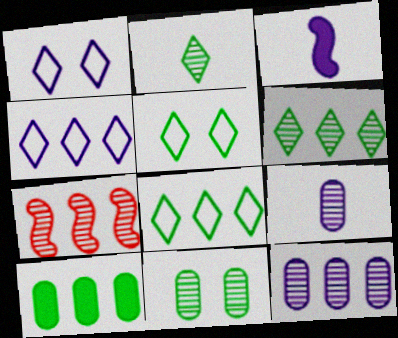[[1, 3, 12], 
[4, 7, 10], 
[6, 7, 12]]